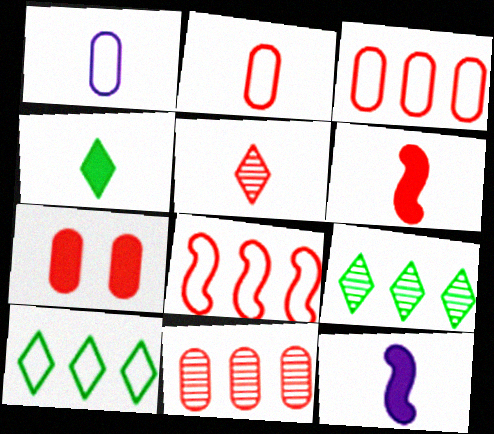[[2, 5, 6], 
[2, 7, 11], 
[5, 7, 8]]